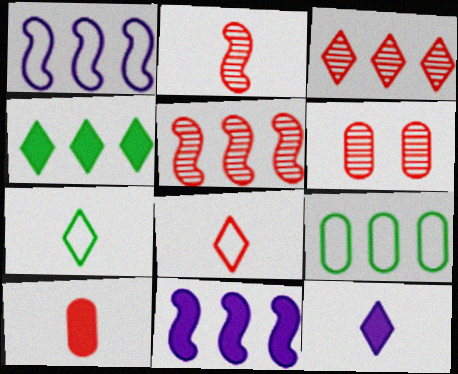[[2, 3, 6], 
[2, 8, 10], 
[3, 9, 11], 
[6, 7, 11]]